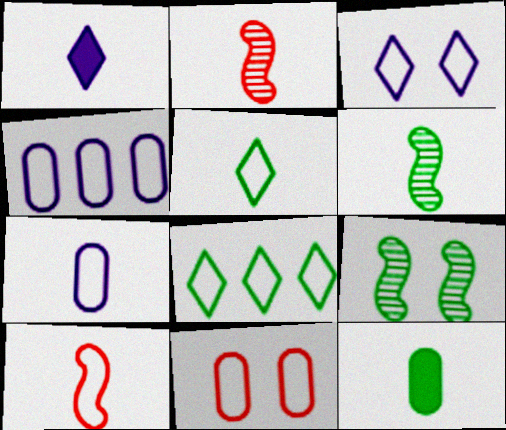[[5, 6, 12], 
[5, 7, 10], 
[8, 9, 12]]